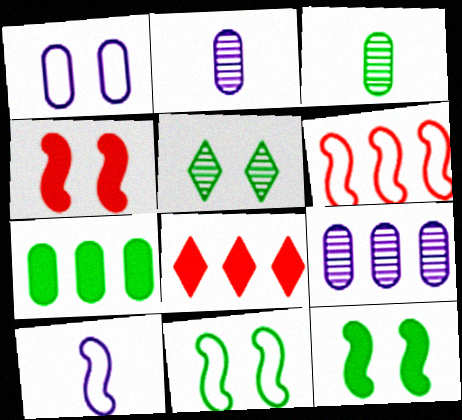[[1, 4, 5], 
[2, 8, 11], 
[6, 10, 11]]